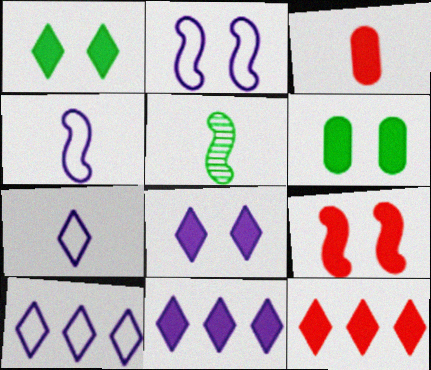[[3, 5, 7], 
[3, 9, 12], 
[6, 8, 9]]